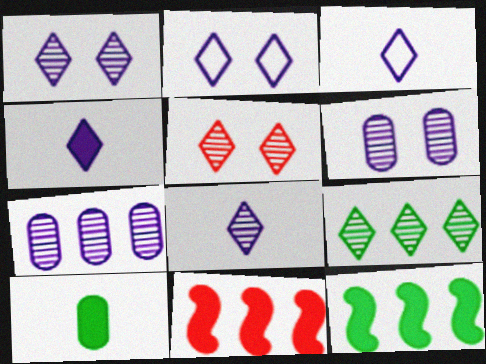[[3, 4, 8], 
[5, 8, 9]]